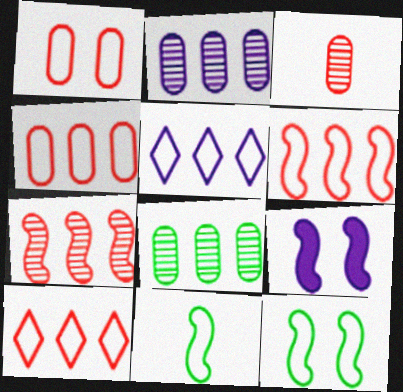[[1, 5, 11], 
[4, 6, 10], 
[7, 9, 11]]